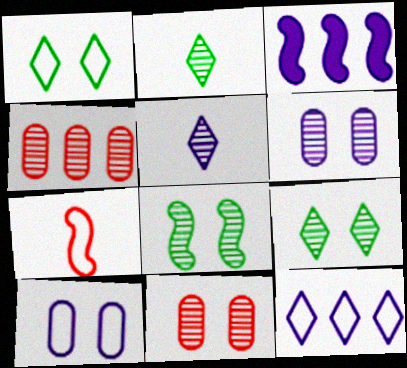[[3, 5, 10], 
[3, 7, 8], 
[4, 5, 8]]